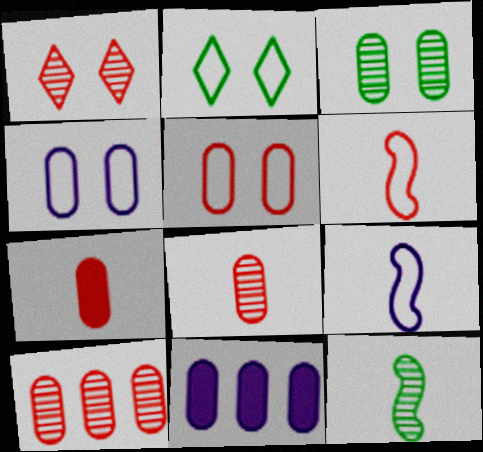[[5, 7, 10]]